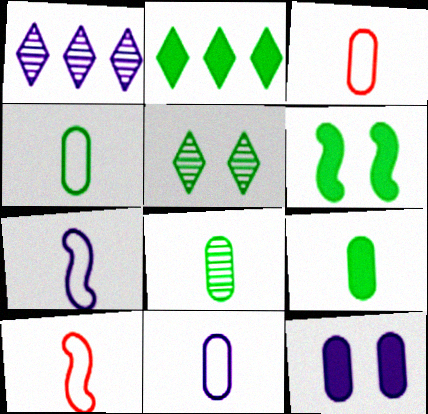[[1, 3, 6], 
[1, 7, 12], 
[2, 6, 9], 
[3, 4, 11], 
[4, 8, 9]]